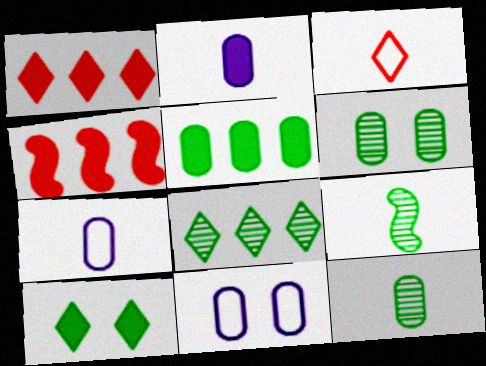[[1, 9, 11], 
[2, 3, 9], 
[2, 4, 10], 
[6, 8, 9]]